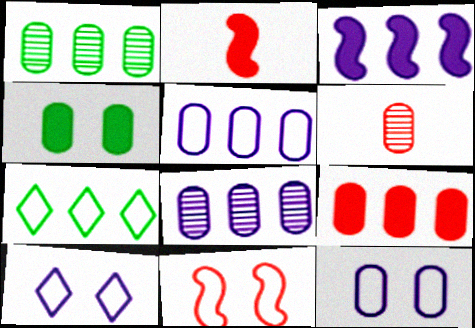[[1, 2, 10], 
[1, 5, 9], 
[4, 5, 6]]